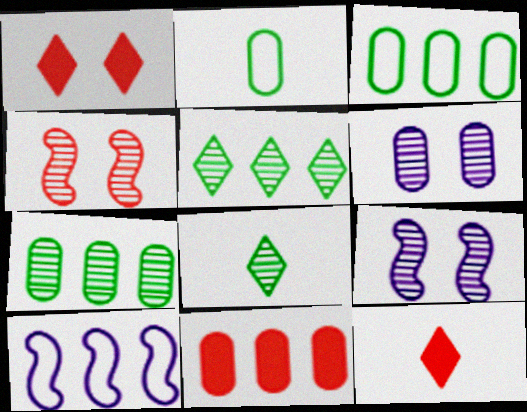[[2, 6, 11], 
[3, 9, 12], 
[5, 10, 11]]